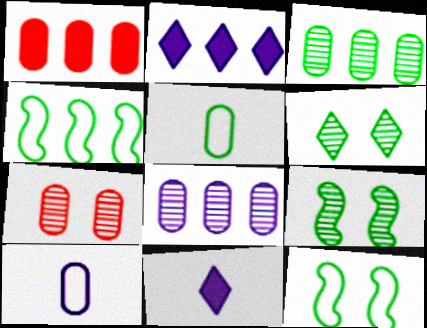[[4, 7, 11]]